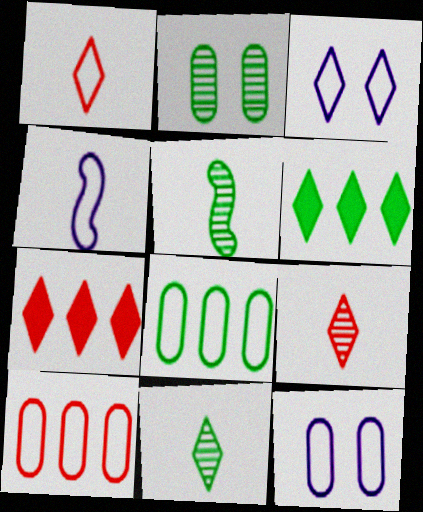[[2, 4, 7], 
[3, 6, 9], 
[3, 7, 11], 
[5, 7, 12]]